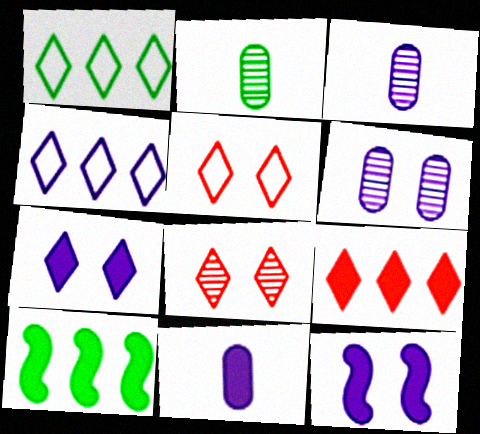[[3, 4, 12], 
[3, 5, 10]]